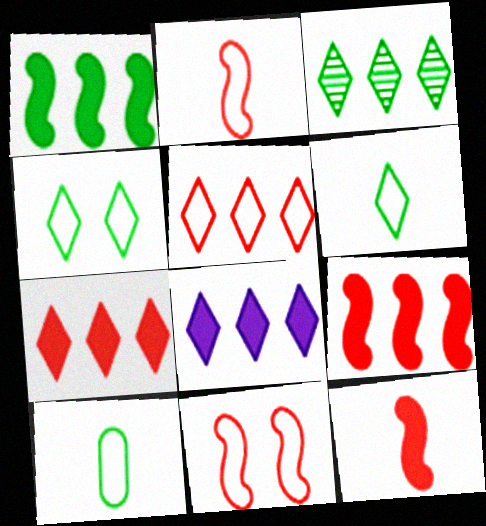[[3, 5, 8]]